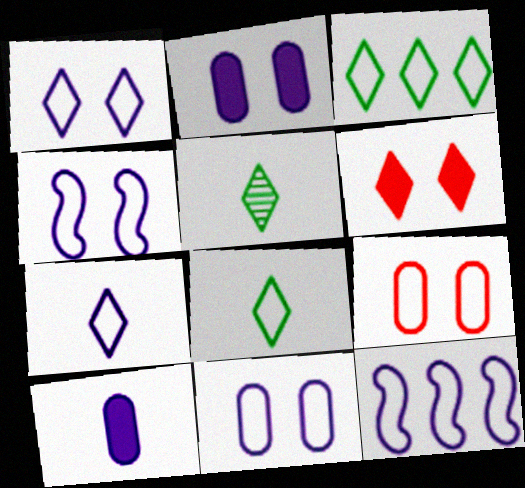[[1, 4, 11], 
[7, 11, 12], 
[8, 9, 12]]